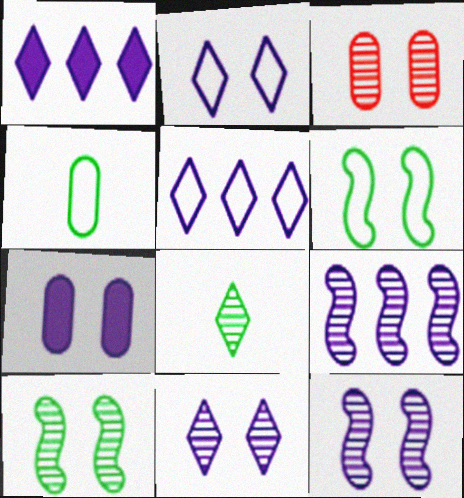[[2, 7, 12], 
[3, 8, 9], 
[3, 10, 11]]